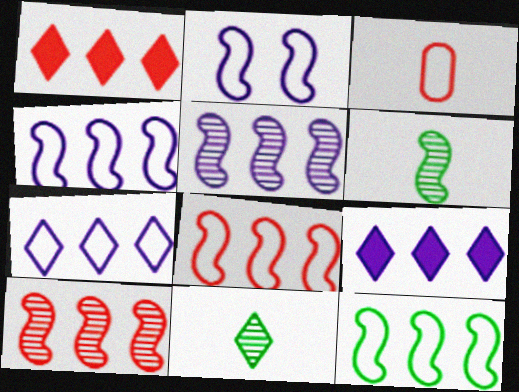[[4, 8, 12]]